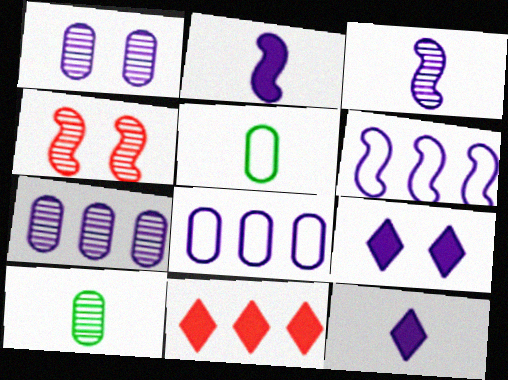[[1, 6, 12], 
[3, 8, 9]]